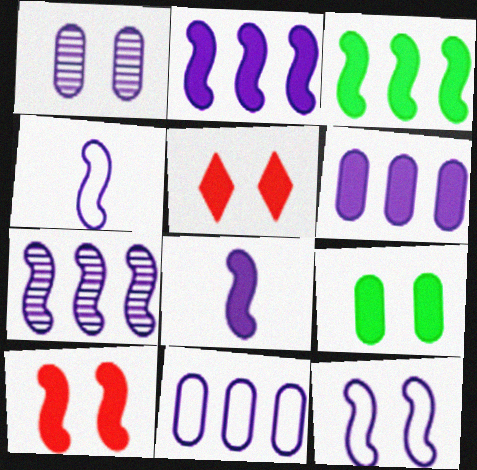[[3, 8, 10], 
[7, 8, 12]]